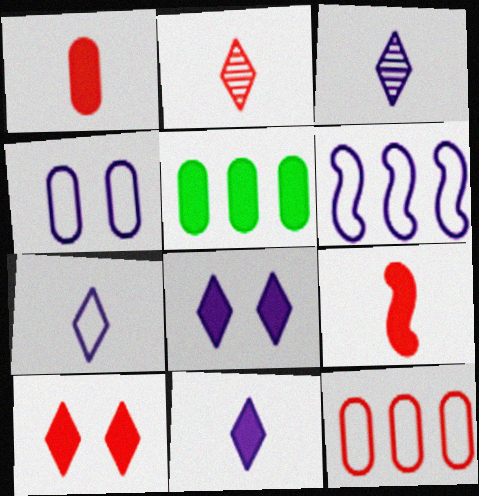[[3, 7, 11], 
[4, 6, 7], 
[5, 8, 9]]